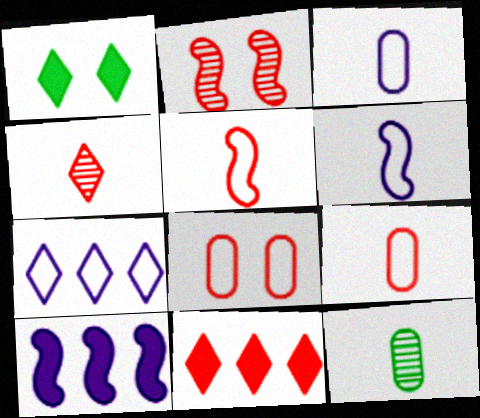[[1, 4, 7], 
[2, 9, 11]]